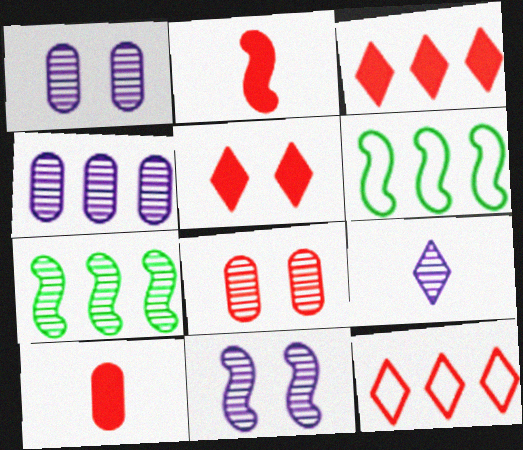[[2, 6, 11], 
[2, 8, 12], 
[3, 4, 6], 
[4, 9, 11], 
[7, 8, 9]]